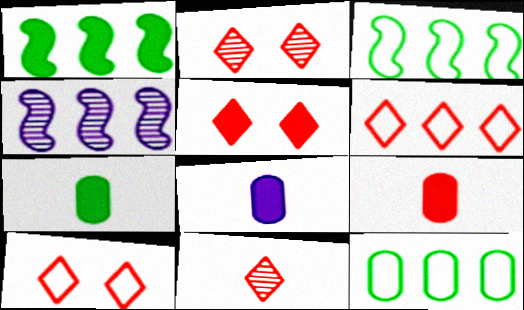[[1, 5, 8], 
[2, 3, 8], 
[2, 5, 10], 
[4, 7, 10], 
[5, 6, 11], 
[7, 8, 9]]